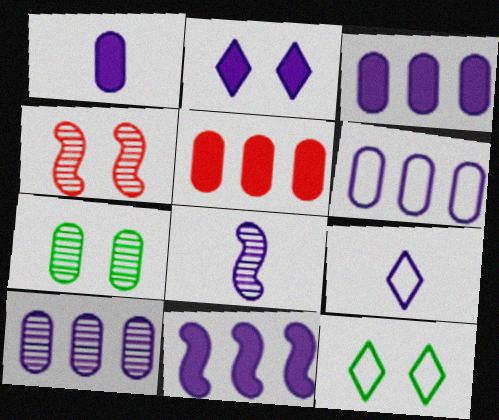[[1, 2, 11], 
[1, 8, 9], 
[2, 6, 8], 
[3, 6, 10], 
[5, 8, 12]]